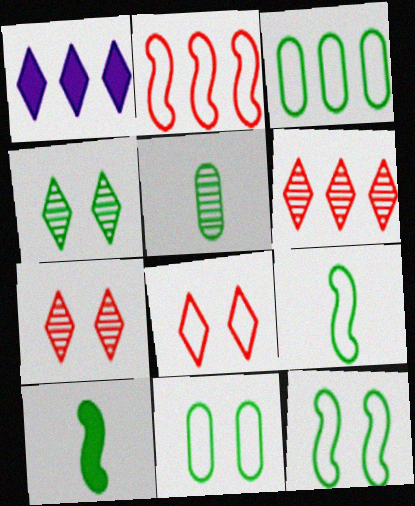[[3, 4, 10]]